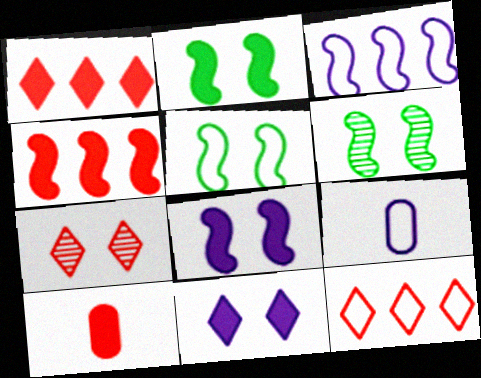[[1, 6, 9], 
[2, 5, 6], 
[5, 9, 12]]